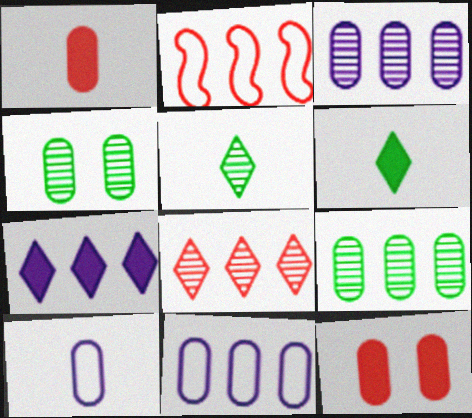[[1, 4, 11], 
[2, 7, 9], 
[9, 10, 12]]